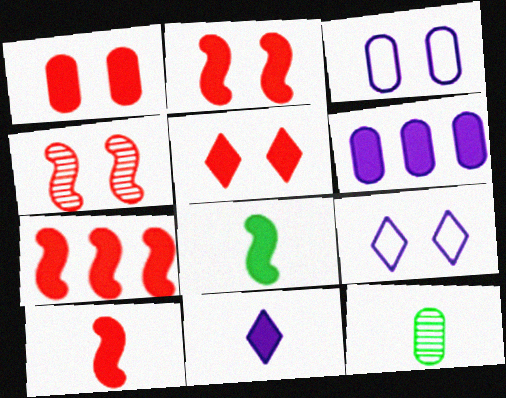[[1, 2, 5], 
[2, 7, 10], 
[5, 6, 8], 
[7, 9, 12]]